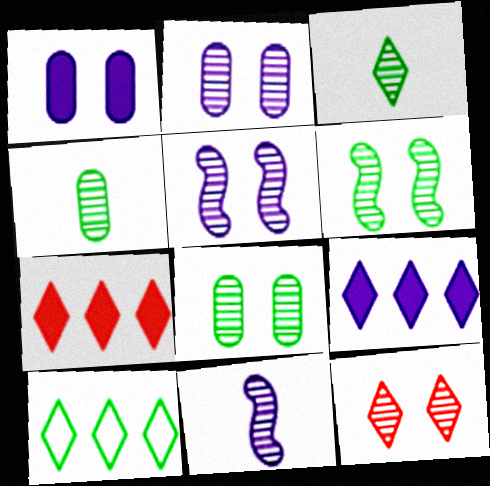[[2, 6, 12], 
[5, 8, 12]]